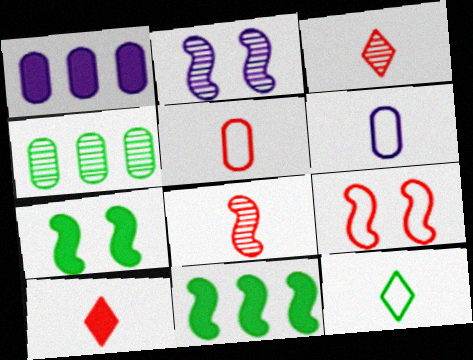[[1, 7, 10], 
[2, 3, 4], 
[2, 7, 9], 
[4, 7, 12], 
[5, 8, 10]]